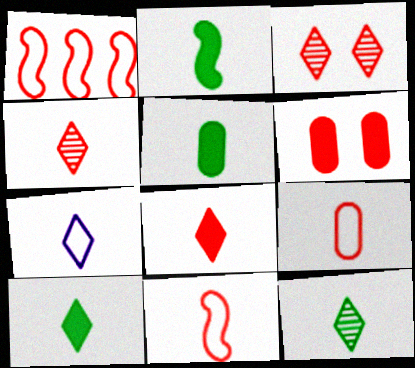[[1, 4, 6], 
[2, 5, 10], 
[4, 7, 10], 
[7, 8, 12]]